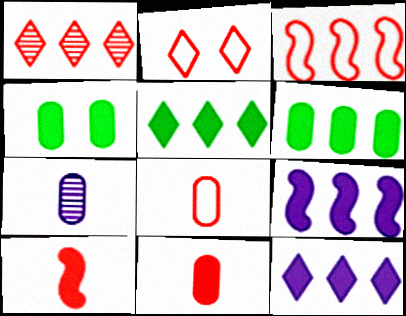[[2, 3, 8], 
[4, 10, 12]]